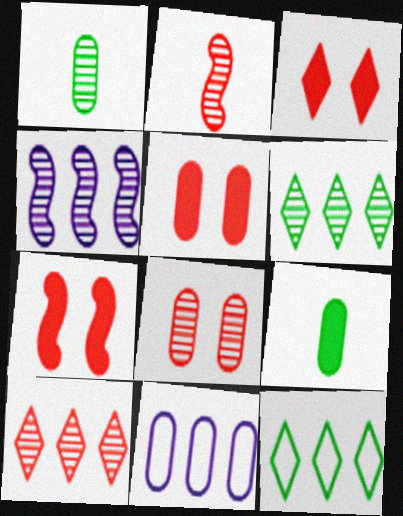[[1, 5, 11], 
[2, 8, 10], 
[3, 5, 7], 
[8, 9, 11]]